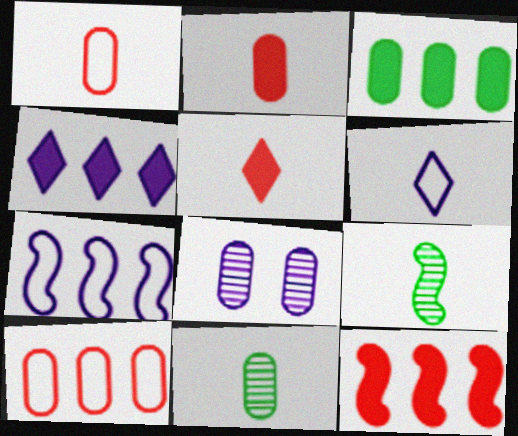[[1, 3, 8], 
[2, 6, 9], 
[3, 4, 12]]